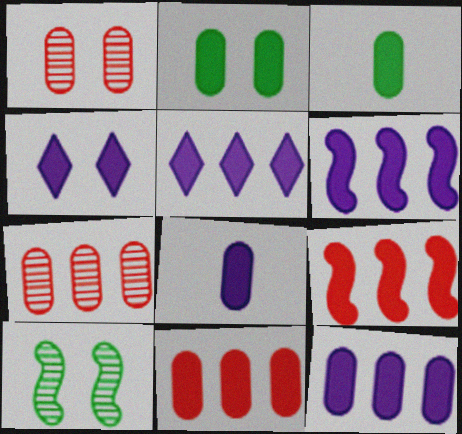[[2, 8, 11], 
[3, 4, 9], 
[4, 6, 8], 
[5, 6, 12]]